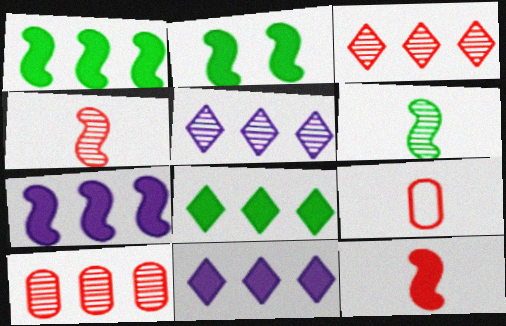[[2, 5, 9], 
[2, 7, 12]]